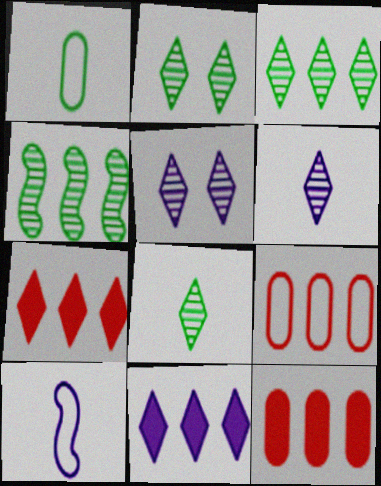[[2, 3, 8], 
[2, 10, 12], 
[4, 9, 11]]